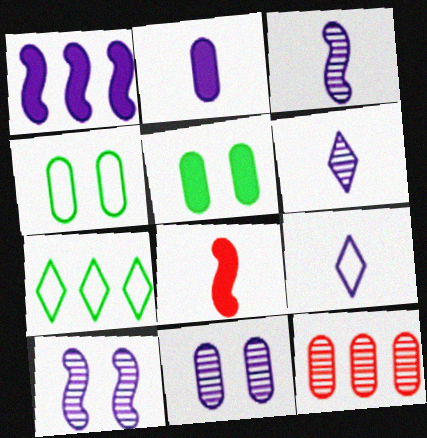[[1, 7, 12], 
[1, 9, 11], 
[2, 3, 9], 
[2, 4, 12], 
[7, 8, 11]]